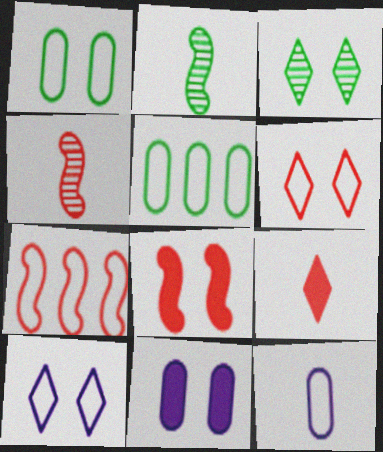[[2, 9, 12], 
[4, 7, 8]]